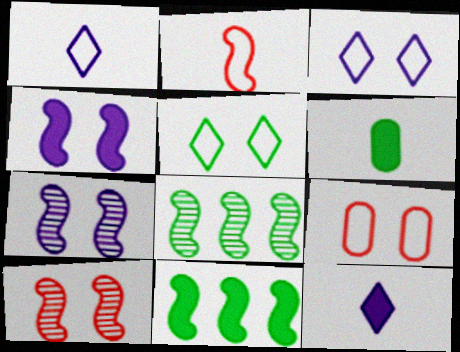[[2, 4, 8], 
[2, 7, 11], 
[5, 6, 8], 
[8, 9, 12]]